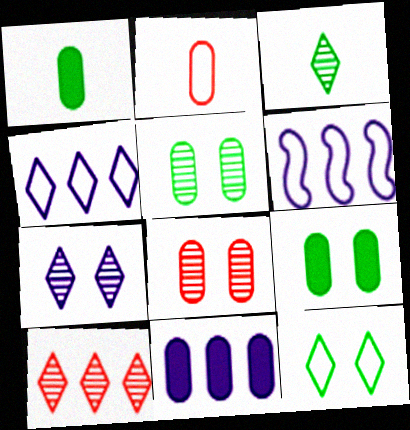[[2, 5, 11], 
[2, 6, 12], 
[3, 7, 10]]